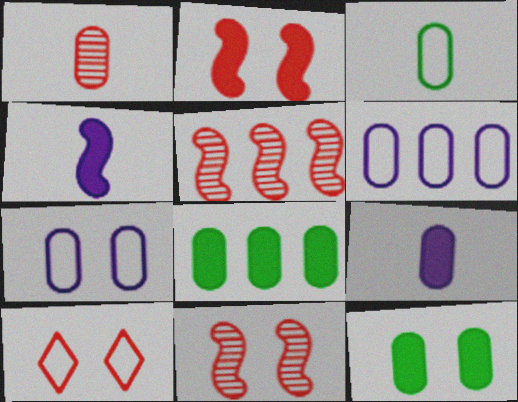[[1, 3, 9], 
[1, 6, 12], 
[1, 7, 8]]